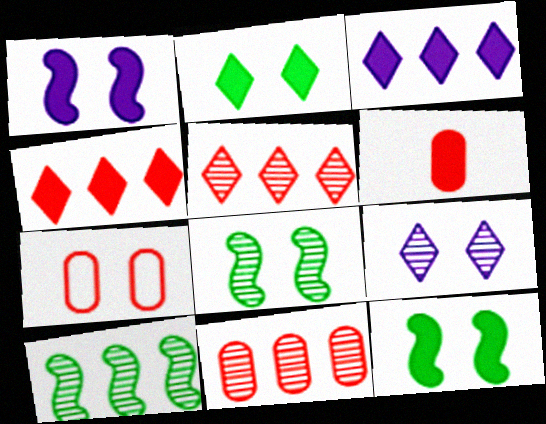[[3, 6, 12], 
[6, 7, 11], 
[7, 9, 12]]